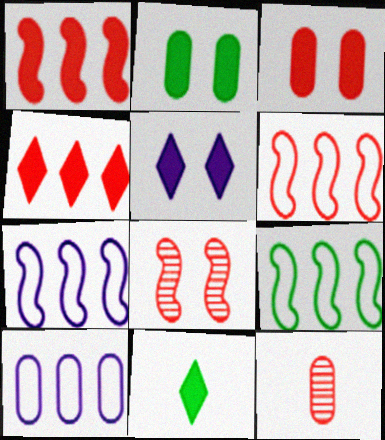[[2, 10, 12], 
[4, 5, 11], 
[5, 9, 12], 
[6, 7, 9], 
[8, 10, 11]]